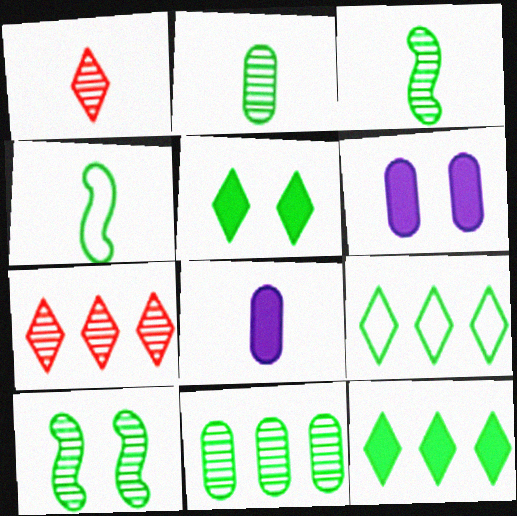[[1, 4, 8], 
[4, 5, 11], 
[4, 6, 7]]